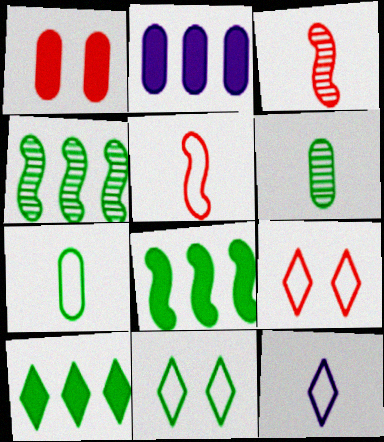[[1, 4, 12], 
[2, 3, 11], 
[5, 7, 12], 
[6, 8, 11]]